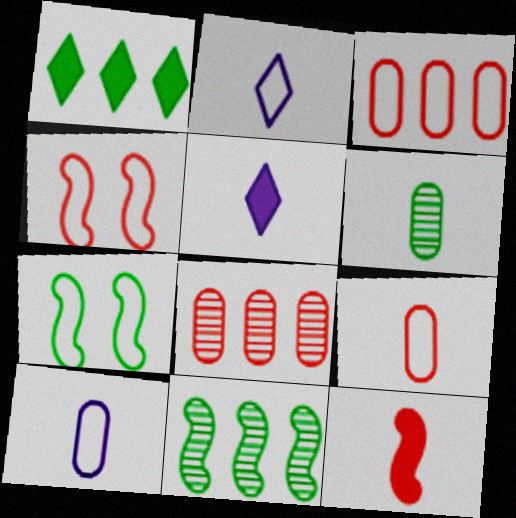[[1, 6, 7], 
[2, 3, 7], 
[2, 6, 12], 
[5, 7, 8]]